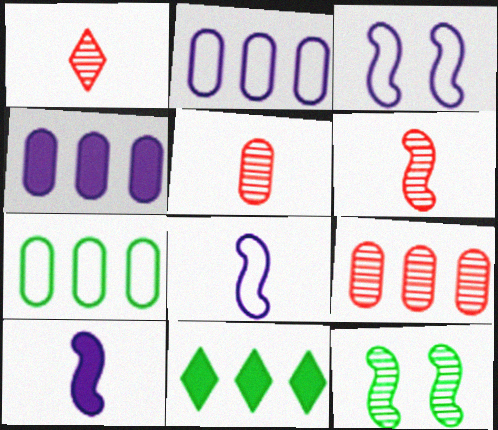[[1, 5, 6], 
[3, 5, 11], 
[4, 7, 9]]